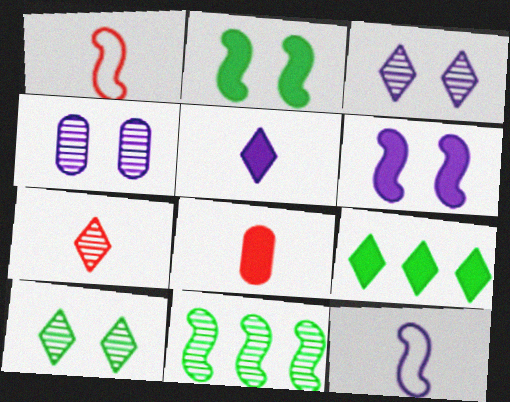[[1, 4, 9], 
[1, 6, 11], 
[1, 7, 8], 
[4, 7, 11], 
[6, 8, 9]]